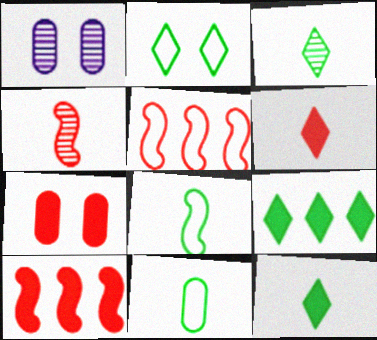[[1, 5, 12], 
[2, 3, 9], 
[6, 7, 10]]